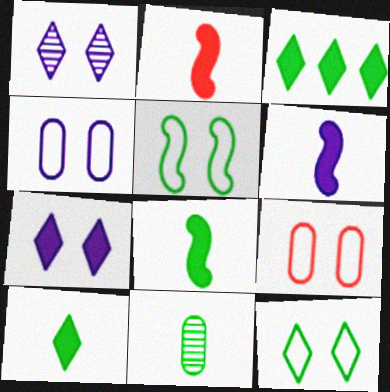[[2, 6, 8], 
[3, 5, 11]]